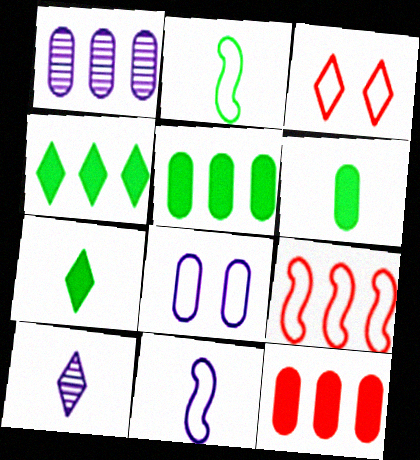[[1, 4, 9], 
[3, 4, 10]]